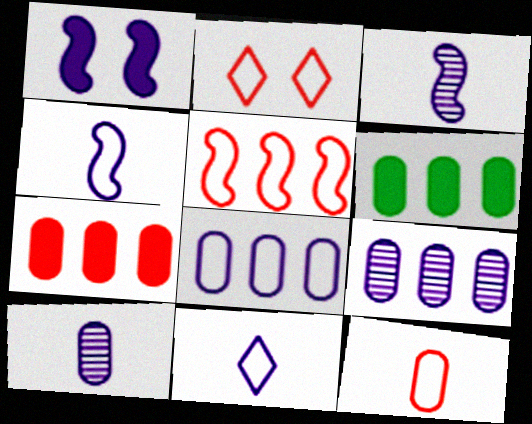[[1, 9, 11], 
[2, 3, 6], 
[2, 5, 12]]